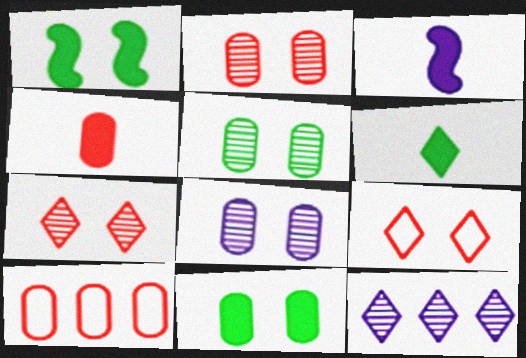[[1, 8, 9], 
[2, 4, 10], 
[2, 5, 8], 
[3, 4, 6], 
[6, 9, 12]]